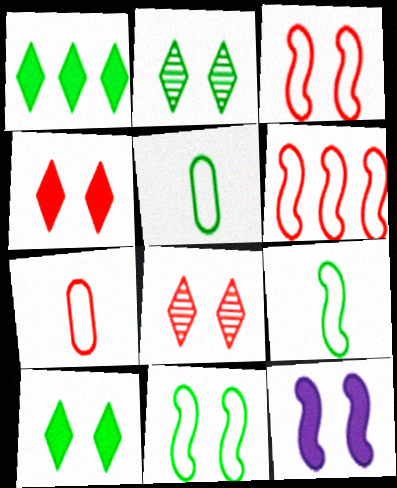[]